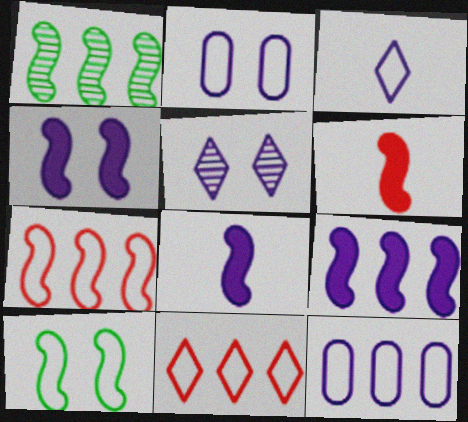[[1, 7, 9], 
[2, 4, 5], 
[4, 8, 9], 
[5, 8, 12]]